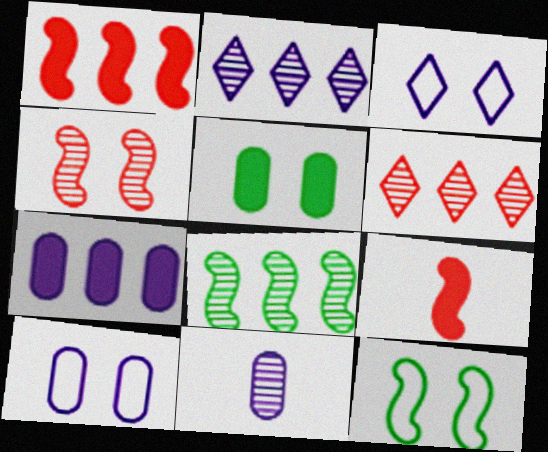[[3, 4, 5], 
[7, 10, 11]]